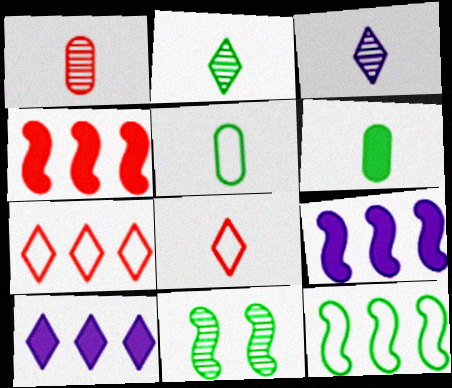[]